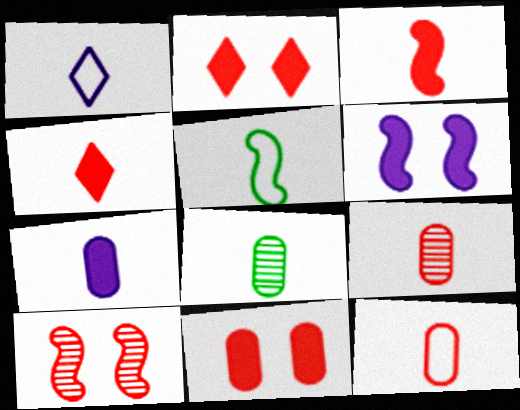[[1, 3, 8], 
[1, 5, 12], 
[7, 8, 12]]